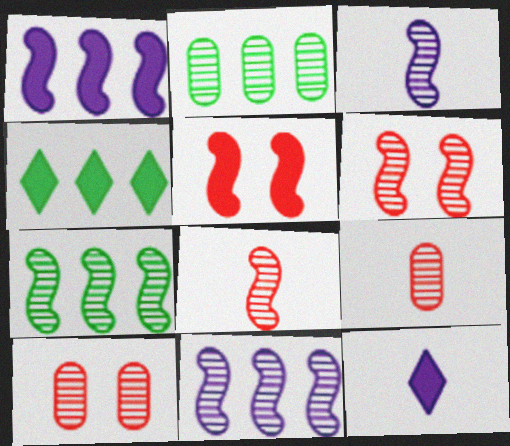[[3, 6, 7]]